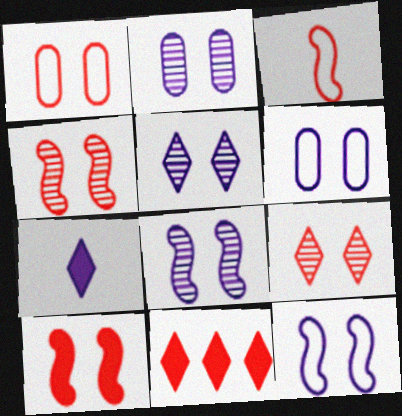[[1, 9, 10], 
[2, 5, 8]]